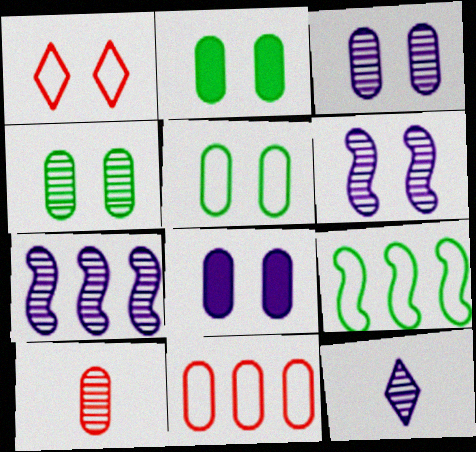[[1, 2, 6], 
[2, 4, 5], 
[3, 7, 12]]